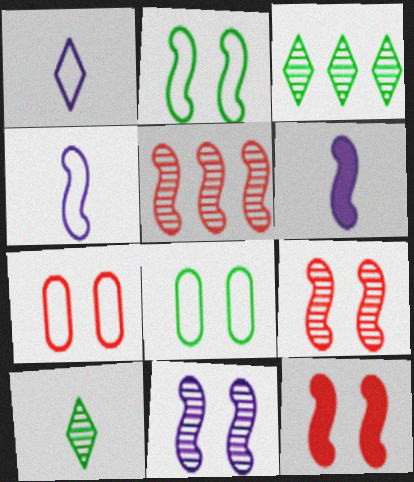[[2, 5, 6], 
[2, 11, 12], 
[3, 6, 7]]